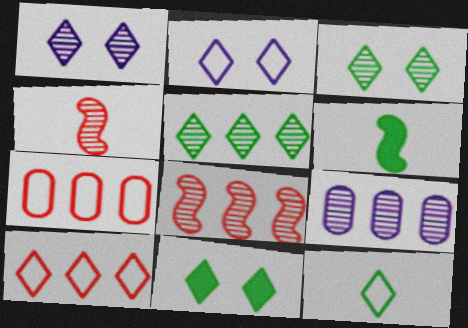[[1, 6, 7], 
[2, 10, 12], 
[3, 4, 9], 
[5, 8, 9], 
[5, 11, 12]]